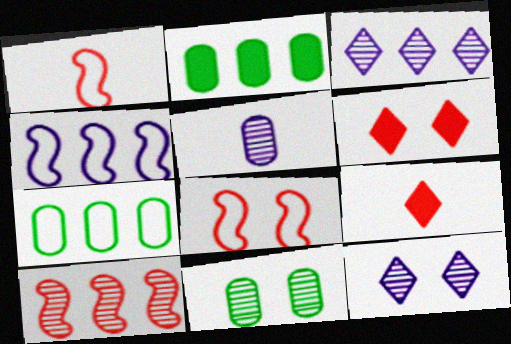[[1, 2, 12], 
[4, 9, 11]]